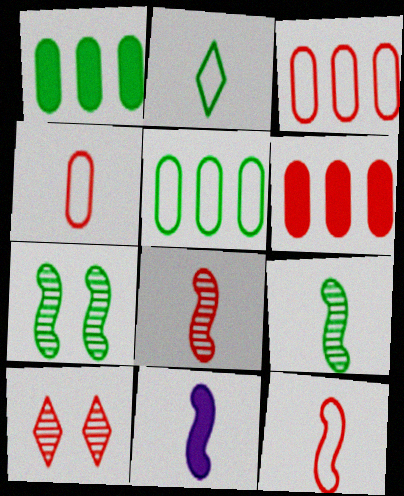[[1, 2, 7], 
[5, 10, 11], 
[6, 10, 12], 
[9, 11, 12]]